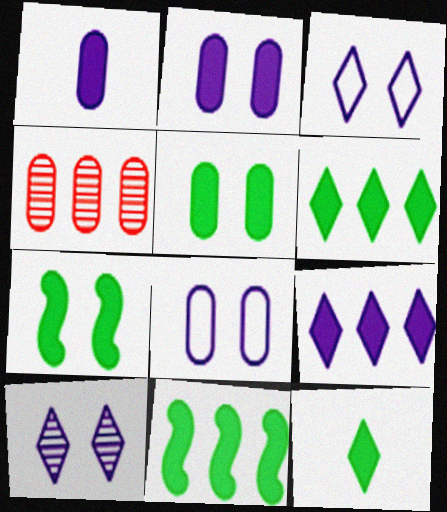[[5, 11, 12]]